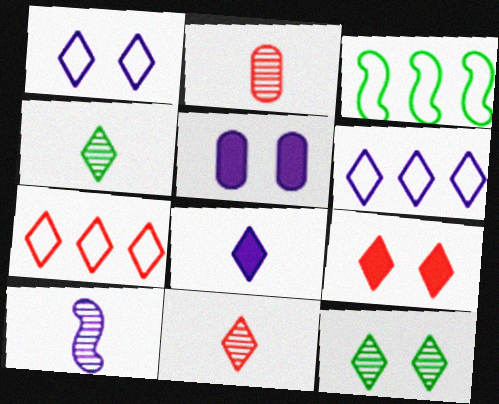[[1, 9, 12], 
[2, 4, 10], 
[3, 5, 11], 
[4, 6, 9], 
[5, 6, 10], 
[7, 8, 12], 
[7, 9, 11]]